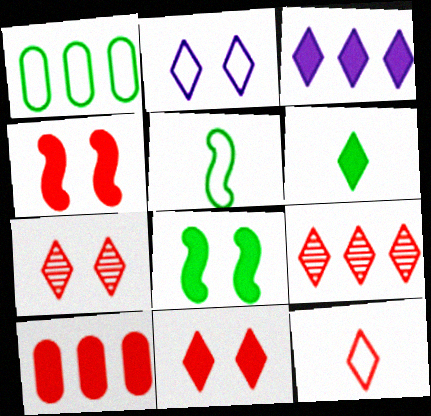[[2, 6, 9], 
[3, 6, 11], 
[9, 11, 12]]